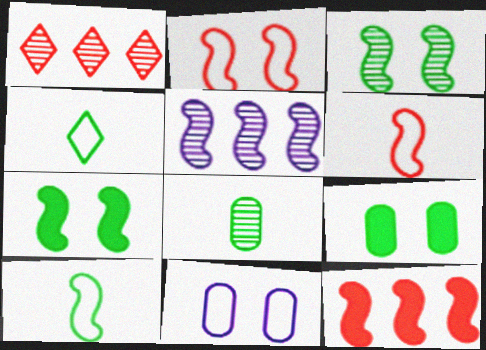[[5, 6, 7]]